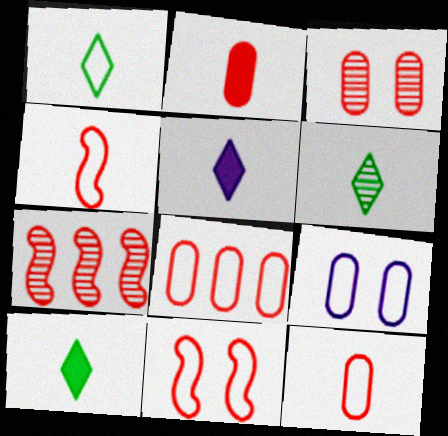[[1, 6, 10], 
[2, 3, 8], 
[7, 9, 10]]